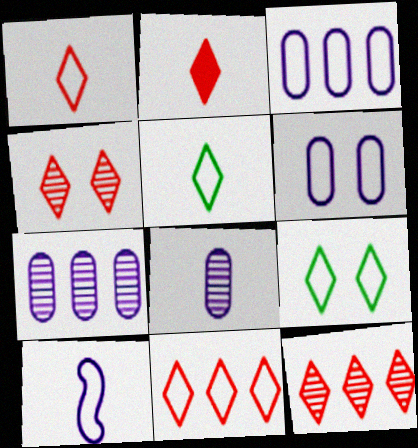[[2, 4, 11]]